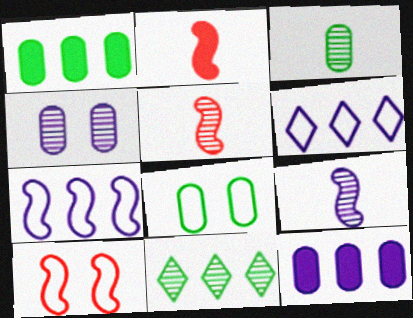[[1, 3, 8], 
[4, 5, 11]]